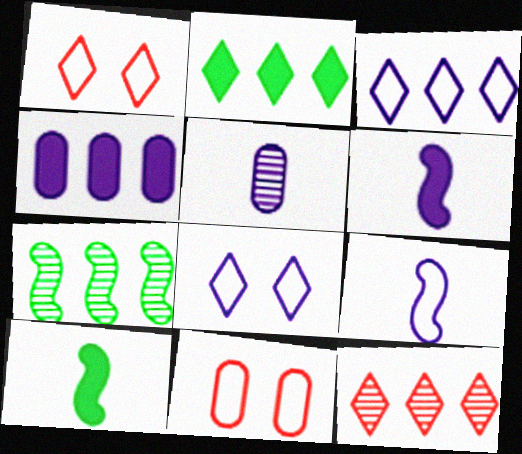[[2, 3, 12]]